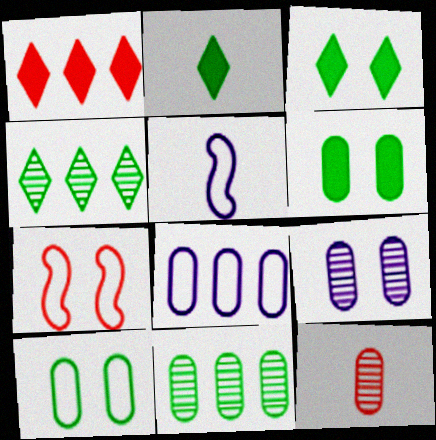[[1, 7, 12], 
[2, 5, 12], 
[3, 7, 9], 
[6, 8, 12], 
[9, 11, 12]]